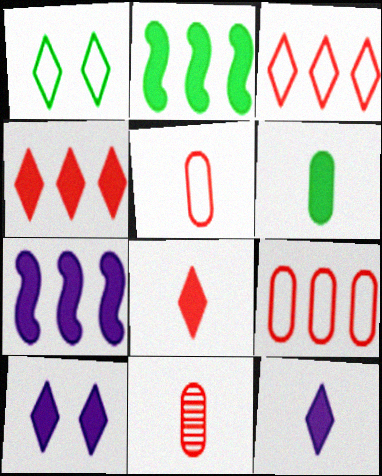[[1, 7, 11]]